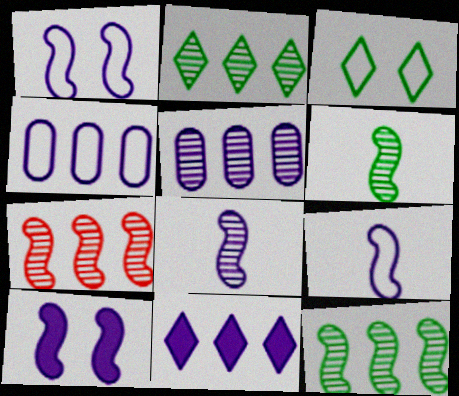[[2, 5, 7]]